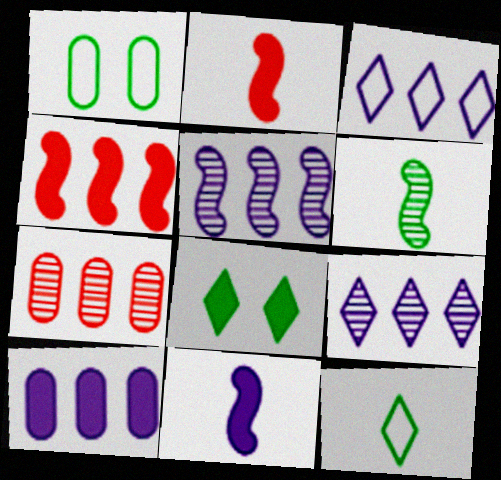[[1, 2, 9], 
[2, 8, 10], 
[3, 5, 10]]